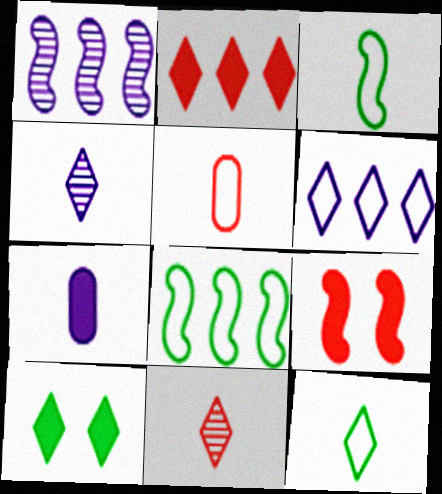[[1, 3, 9], 
[1, 5, 10], 
[3, 7, 11], 
[6, 10, 11]]